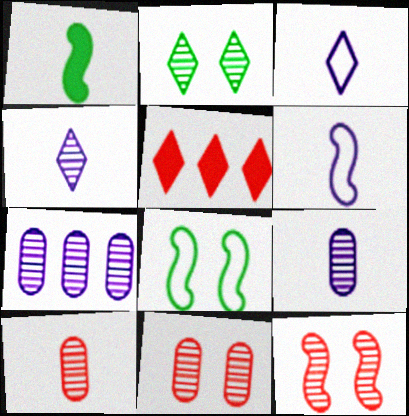[[1, 3, 10], 
[2, 3, 5], 
[5, 8, 9]]